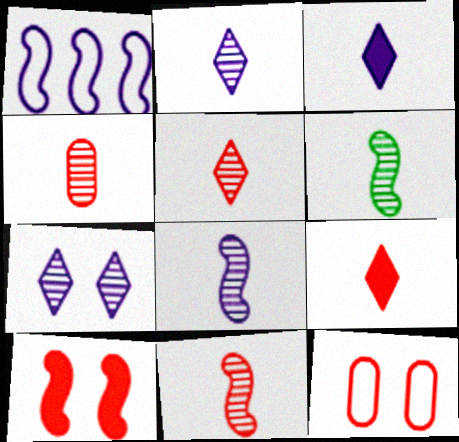[[1, 6, 10], 
[2, 4, 6], 
[4, 5, 11], 
[6, 8, 11]]